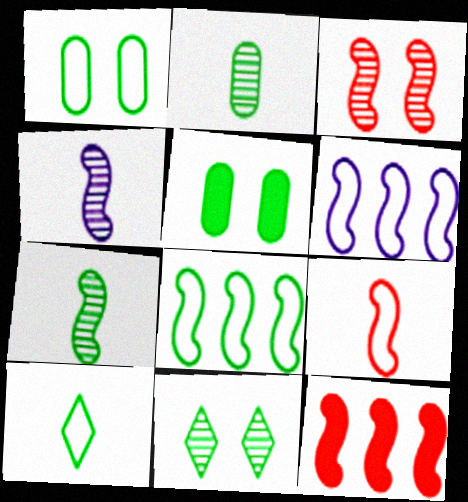[[1, 8, 10], 
[3, 9, 12]]